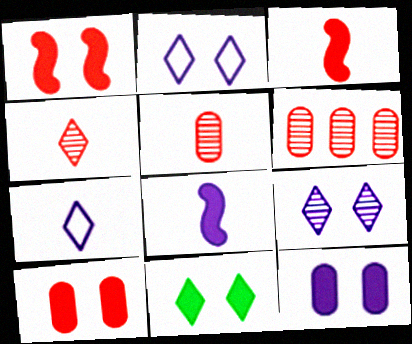[[1, 11, 12]]